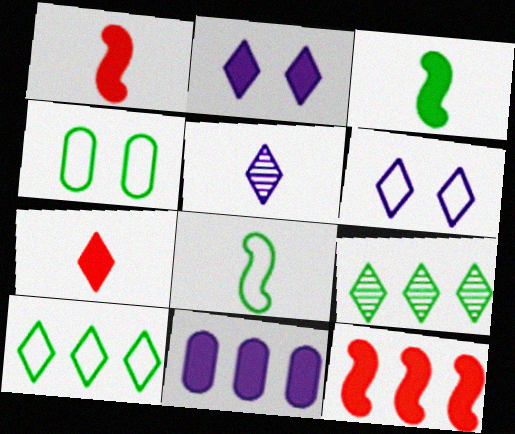[[3, 4, 9], 
[4, 5, 12], 
[4, 8, 10], 
[6, 7, 9]]